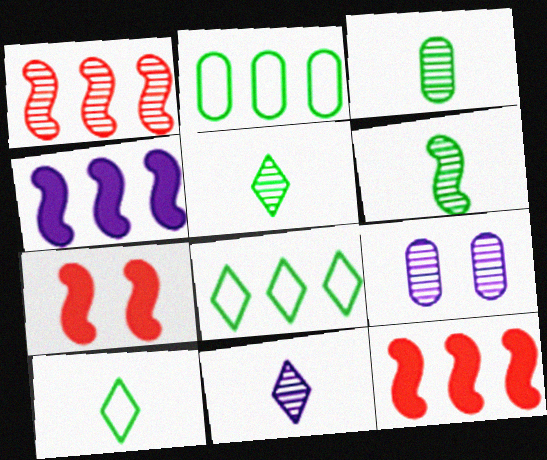[[1, 5, 9], 
[2, 7, 11], 
[3, 5, 6], 
[9, 10, 12]]